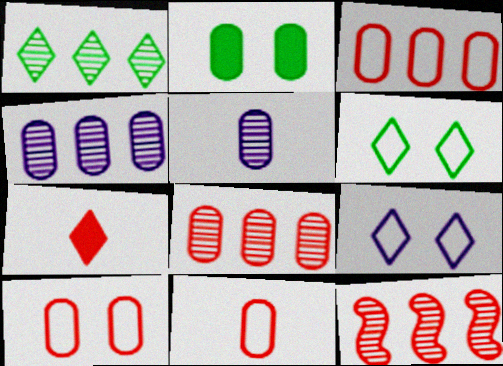[[1, 4, 12], 
[1, 7, 9], 
[2, 3, 5], 
[2, 4, 11], 
[3, 10, 11], 
[7, 10, 12]]